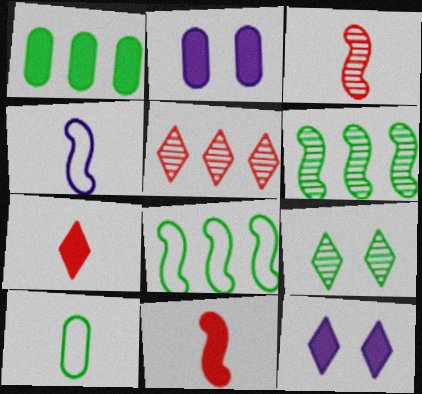[[1, 11, 12]]